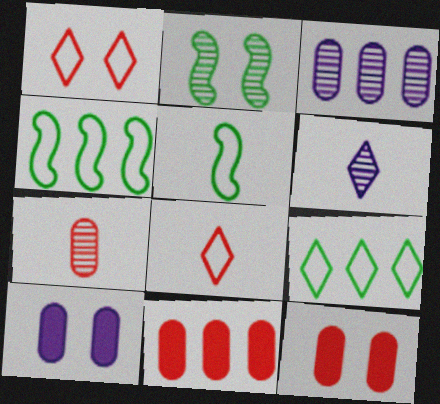[[1, 2, 10], 
[4, 6, 12]]